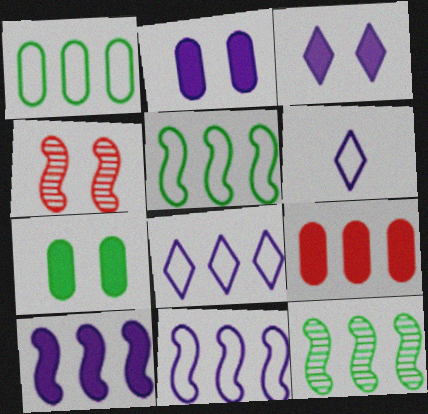[[8, 9, 12]]